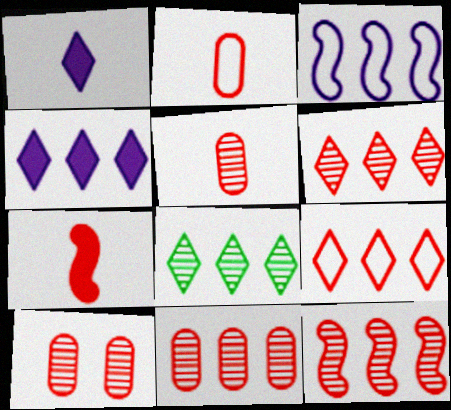[[4, 8, 9], 
[5, 10, 11], 
[6, 11, 12], 
[7, 9, 10]]